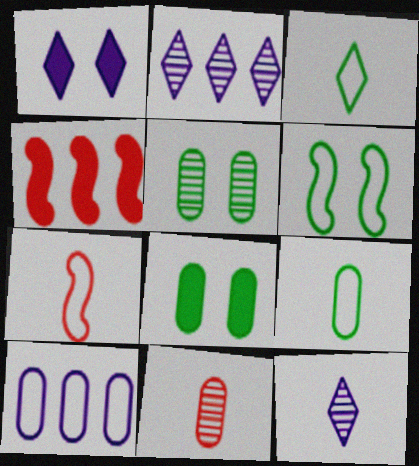[[2, 7, 8], 
[8, 10, 11]]